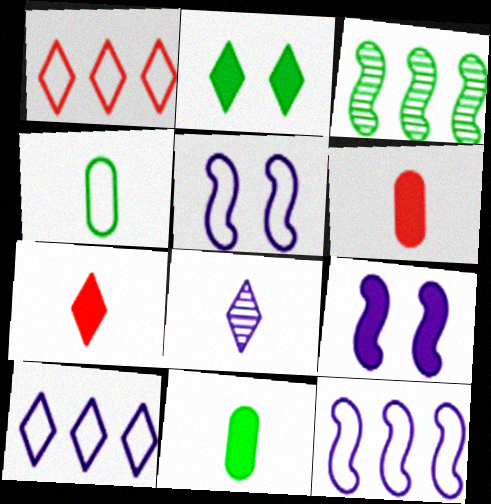[[1, 2, 8], 
[1, 4, 5], 
[2, 3, 4]]